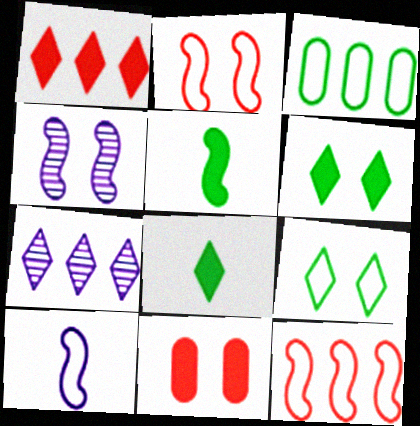[[4, 5, 12], 
[4, 9, 11]]